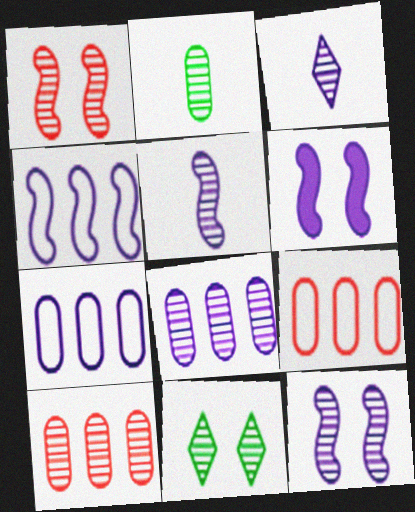[[3, 6, 7], 
[3, 8, 12], 
[4, 5, 6], 
[5, 10, 11]]